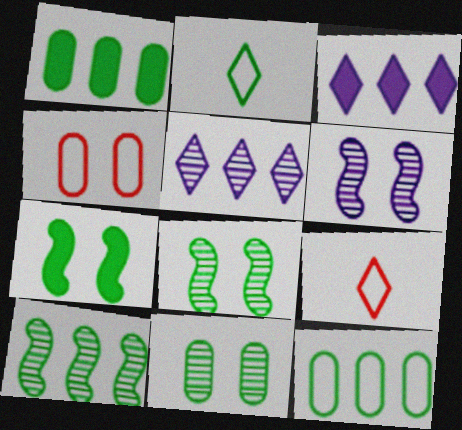[[1, 2, 8], 
[1, 6, 9]]